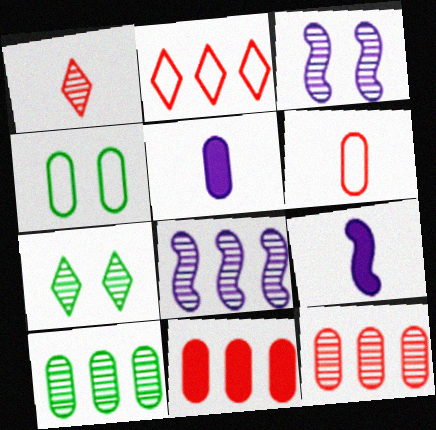[[1, 3, 10], 
[4, 5, 12]]